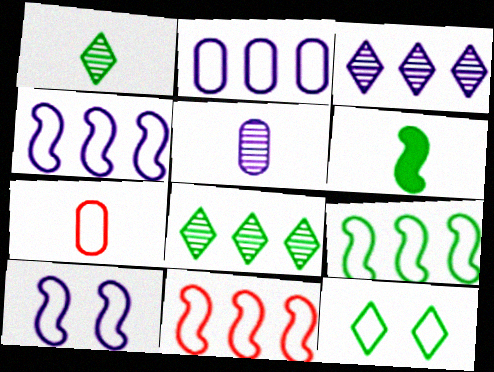[[4, 7, 12], 
[4, 9, 11]]